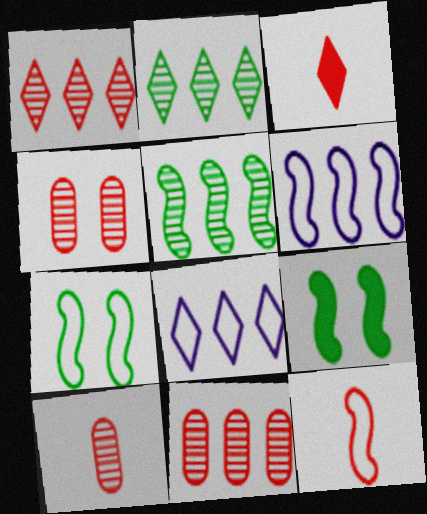[[3, 10, 12], 
[4, 10, 11], 
[6, 7, 12], 
[8, 9, 10]]